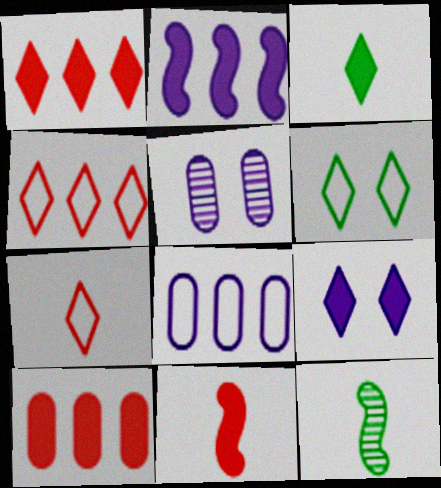[[1, 3, 9]]